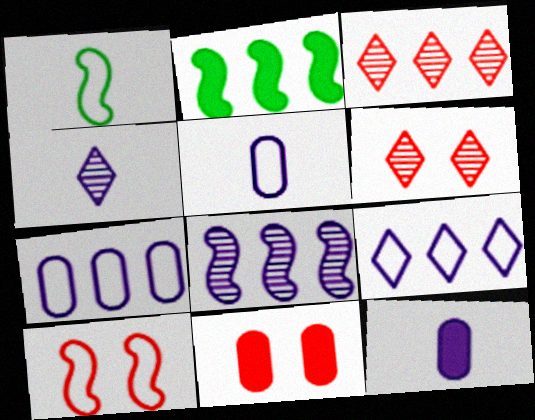[[2, 3, 7], 
[2, 5, 6], 
[6, 10, 11]]